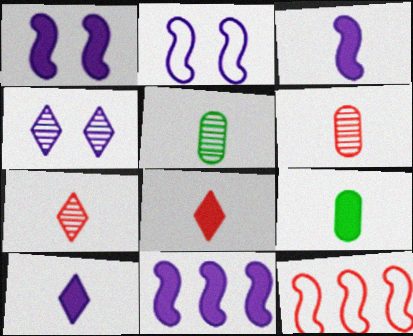[[1, 3, 11], 
[3, 8, 9], 
[4, 9, 12]]